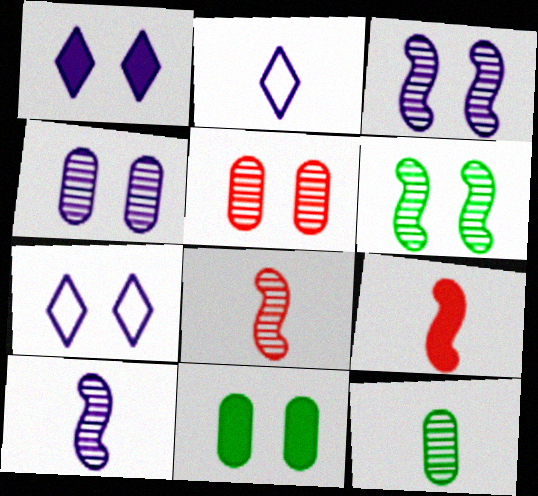[[2, 9, 12]]